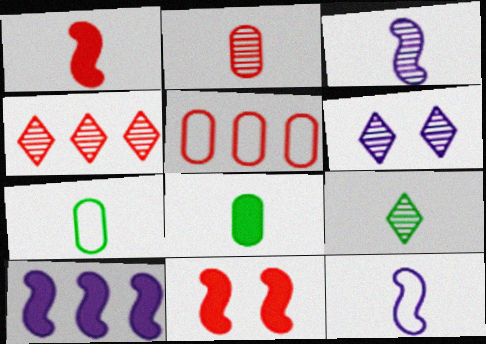[[2, 3, 9], 
[4, 6, 9]]